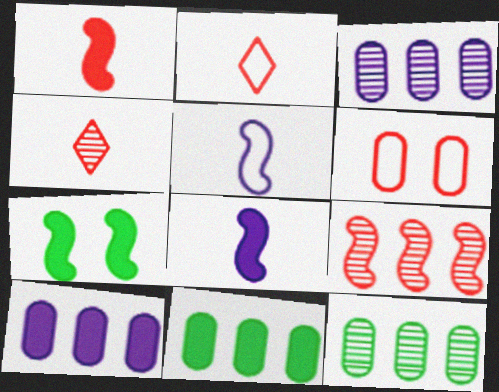[[2, 3, 7], 
[5, 7, 9]]